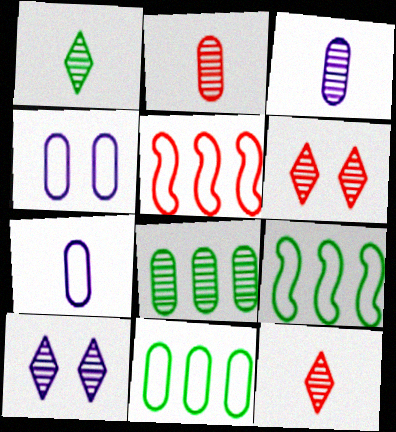[]